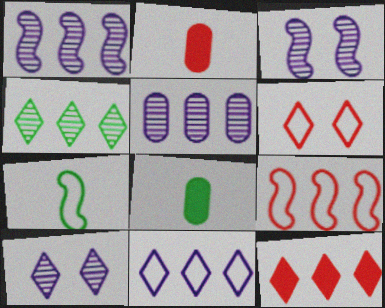[[1, 6, 8], 
[4, 11, 12], 
[8, 9, 10]]